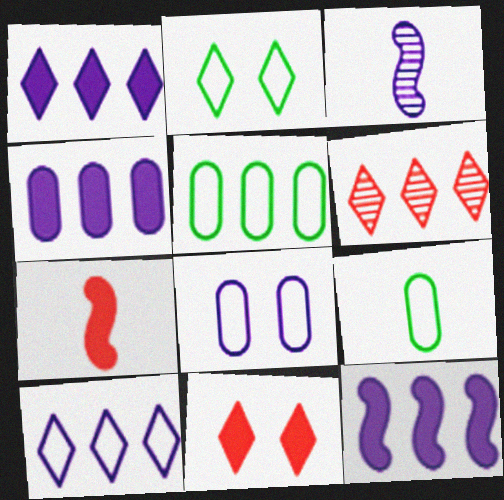[[1, 3, 8], 
[1, 4, 12], 
[3, 5, 11], 
[5, 6, 12]]